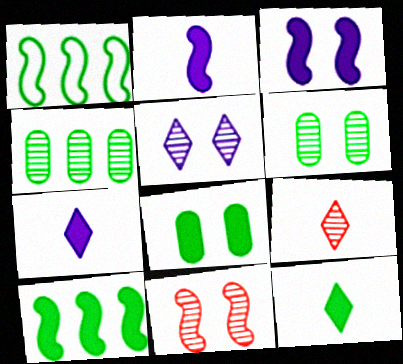[[1, 2, 11], 
[1, 6, 12], 
[5, 6, 11], 
[8, 10, 12]]